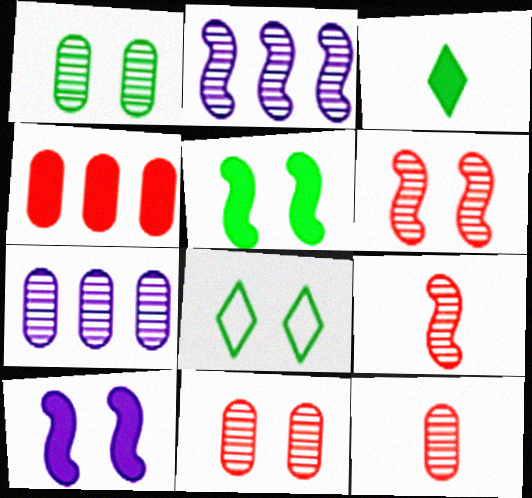[[1, 5, 8], 
[1, 7, 12], 
[3, 4, 10], 
[8, 10, 11]]